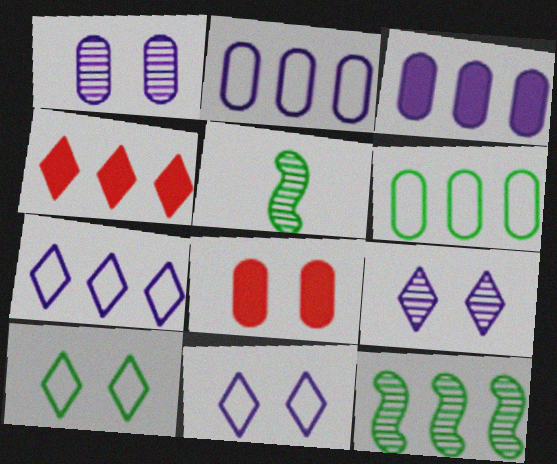[[2, 4, 12], 
[5, 7, 8]]